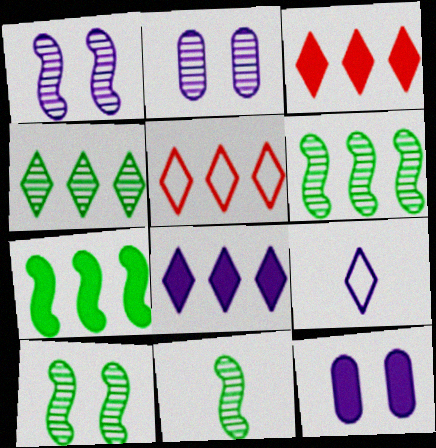[[4, 5, 8], 
[5, 11, 12], 
[6, 10, 11]]